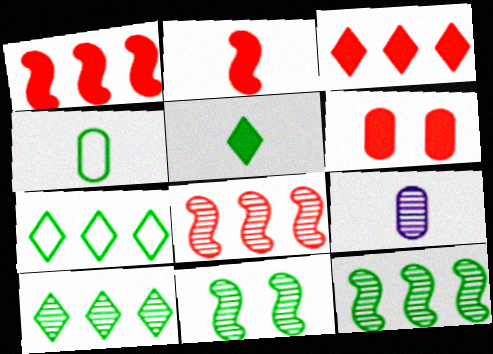[[2, 3, 6]]